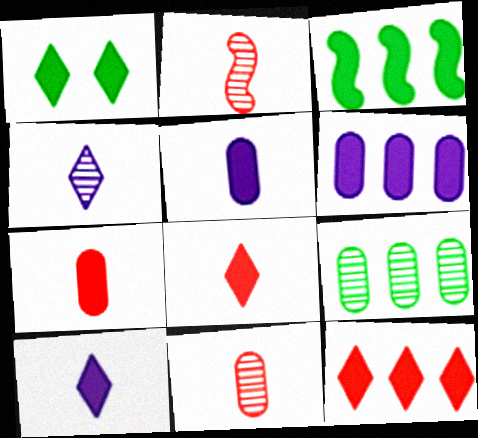[[1, 10, 12], 
[3, 6, 12]]